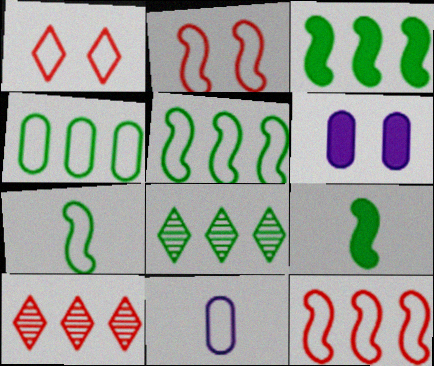[[1, 5, 11], 
[3, 4, 8], 
[6, 7, 10]]